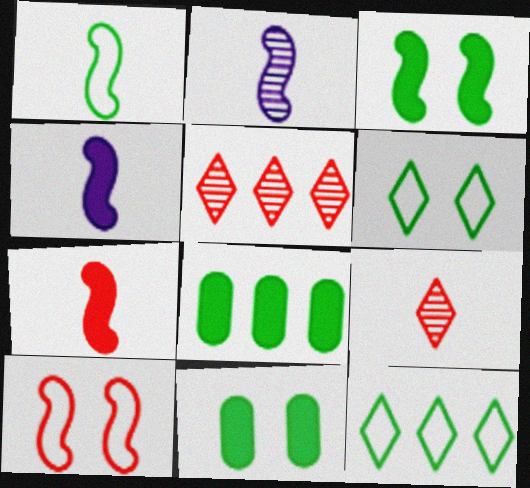[[1, 2, 7]]